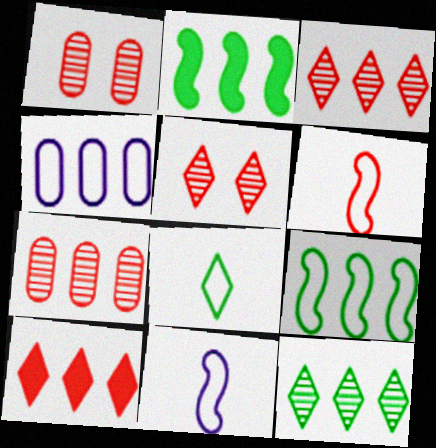[[1, 6, 10], 
[2, 3, 4]]